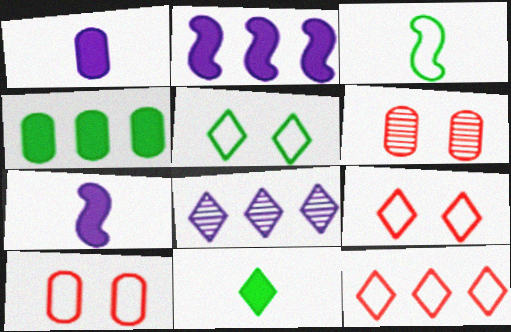[[8, 9, 11]]